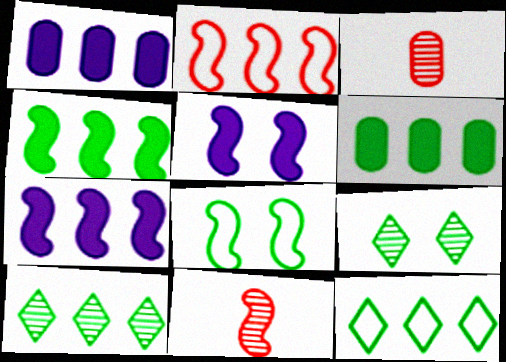[[1, 2, 10], 
[3, 5, 12], 
[7, 8, 11]]